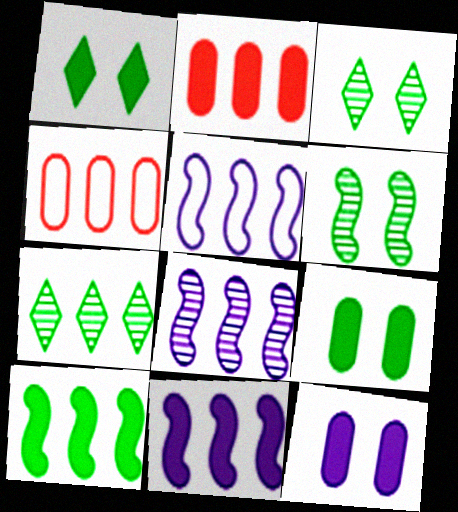[[2, 5, 7], 
[4, 7, 11], 
[5, 8, 11]]